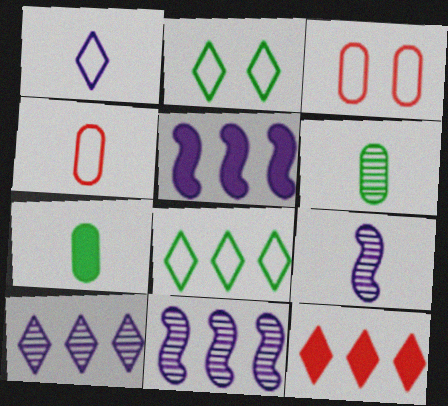[[8, 10, 12]]